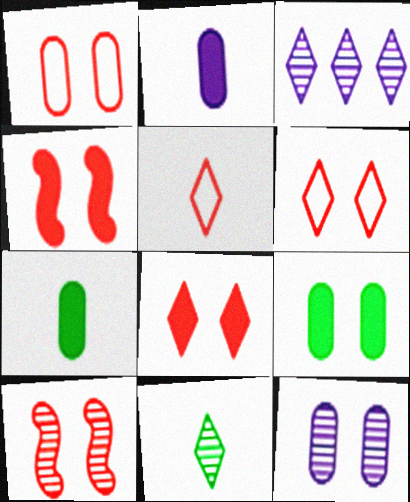[[1, 8, 10], 
[1, 9, 12]]